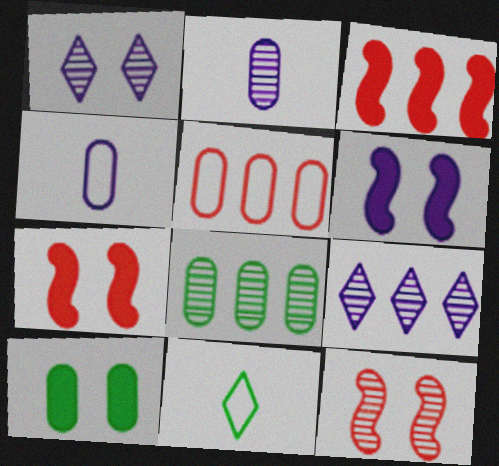[[2, 5, 10], 
[4, 6, 9]]